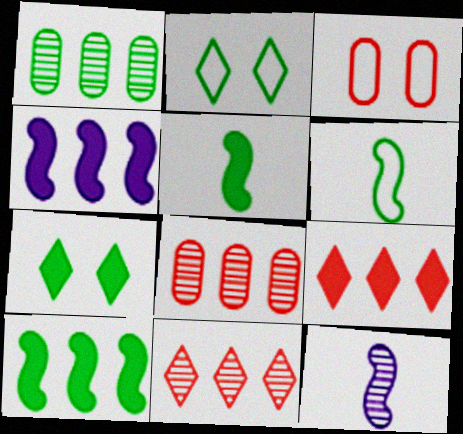[[1, 2, 5], 
[1, 6, 7]]